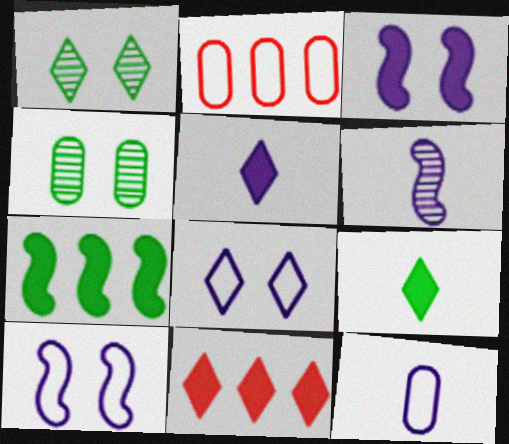[[5, 6, 12]]